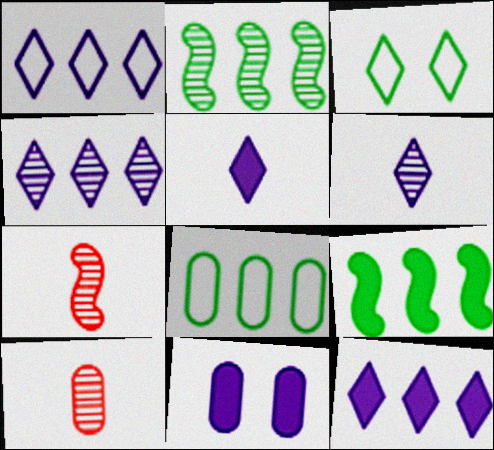[[1, 4, 12], 
[8, 10, 11]]